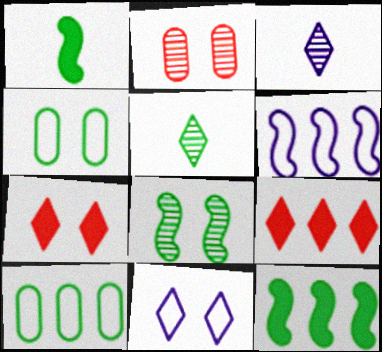[[4, 5, 12], 
[5, 9, 11]]